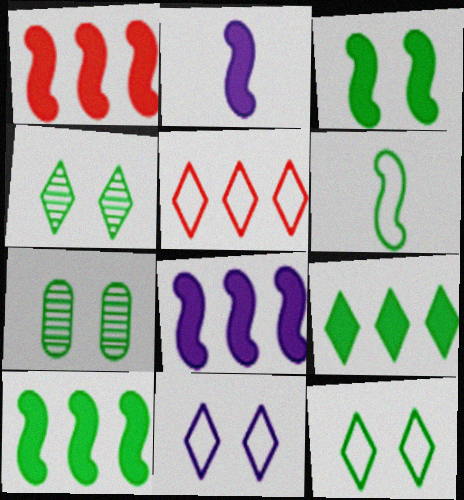[[1, 2, 3], 
[1, 8, 10], 
[2, 5, 7], 
[3, 7, 12], 
[6, 7, 9]]